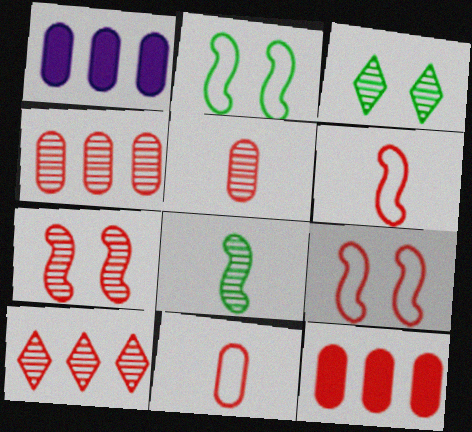[[1, 3, 6], 
[5, 7, 10]]